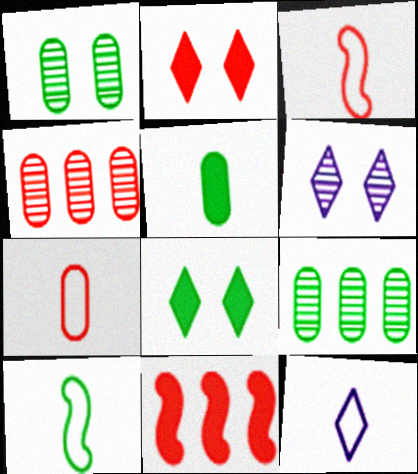[[1, 11, 12], 
[2, 3, 4], 
[7, 10, 12], 
[8, 9, 10]]